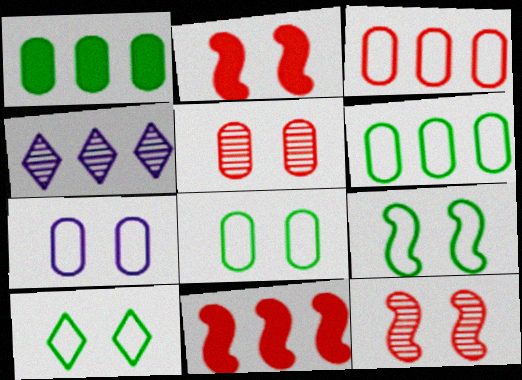[[4, 6, 11], 
[8, 9, 10]]